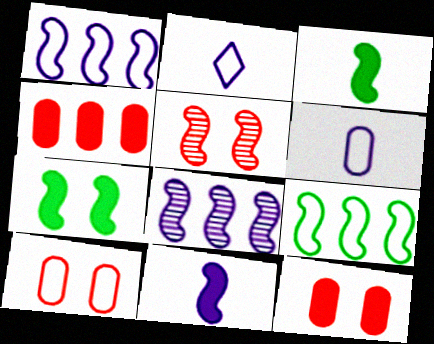[[1, 3, 5], 
[2, 9, 10], 
[5, 9, 11]]